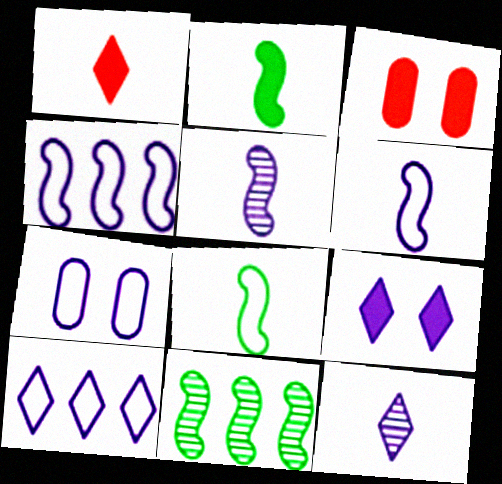[[1, 7, 11], 
[6, 7, 10], 
[9, 10, 12]]